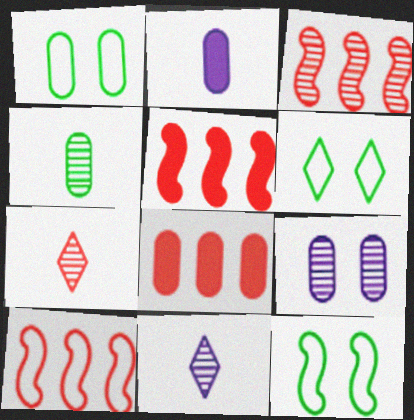[[1, 5, 11], 
[1, 6, 12], 
[2, 3, 6], 
[3, 5, 10], 
[8, 11, 12]]